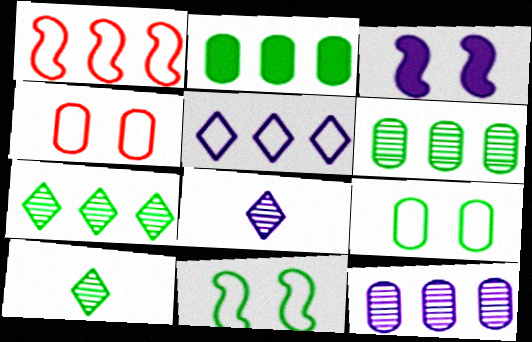[[2, 10, 11]]